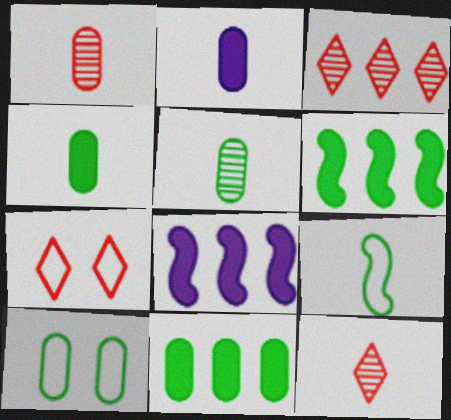[[2, 9, 12], 
[5, 7, 8], 
[5, 10, 11], 
[8, 10, 12]]